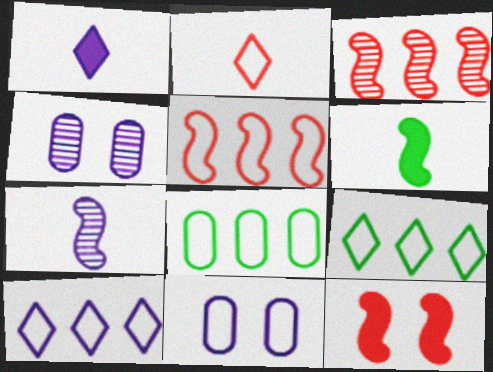[[5, 8, 10]]